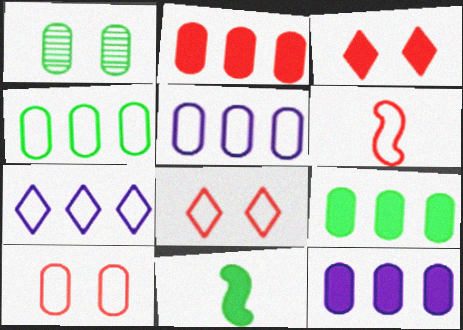[[2, 9, 12], 
[3, 11, 12]]